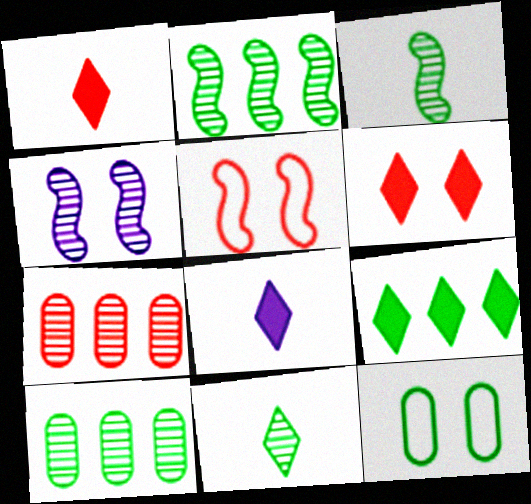[[1, 5, 7], 
[3, 9, 12], 
[4, 6, 12], 
[4, 7, 11], 
[5, 8, 10], 
[6, 8, 9]]